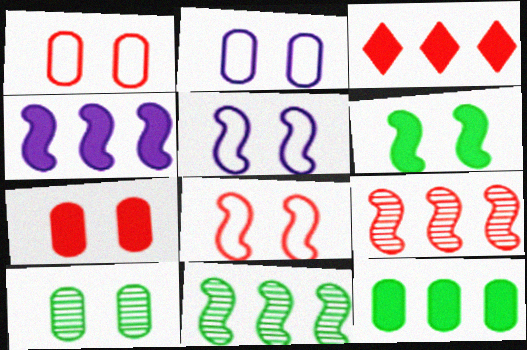[[2, 7, 10], 
[3, 4, 12]]